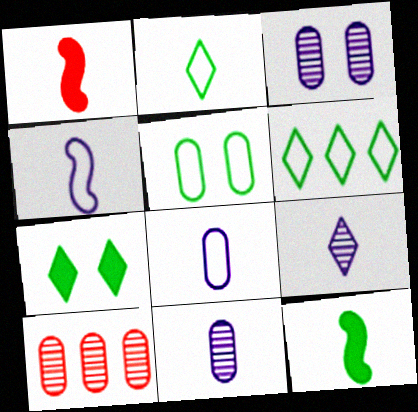[[1, 2, 11], 
[1, 3, 6], 
[4, 7, 10]]